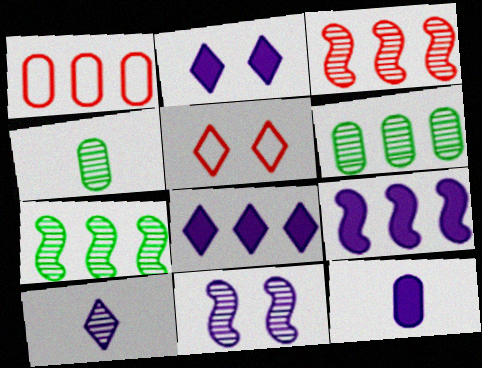[[1, 7, 8], 
[2, 9, 12], 
[4, 5, 9], 
[5, 7, 12]]